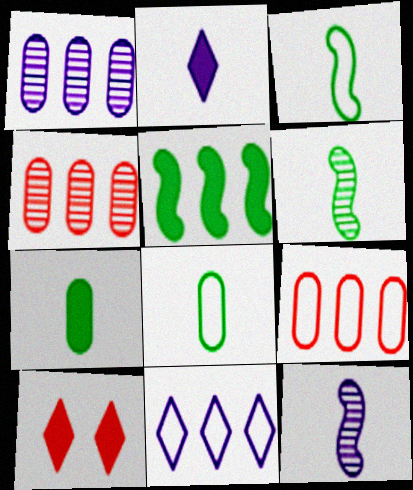[[1, 3, 10], 
[4, 5, 11]]